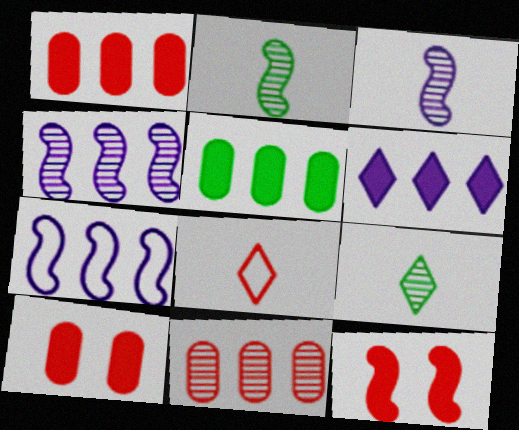[[2, 7, 12], 
[7, 9, 10], 
[8, 11, 12]]